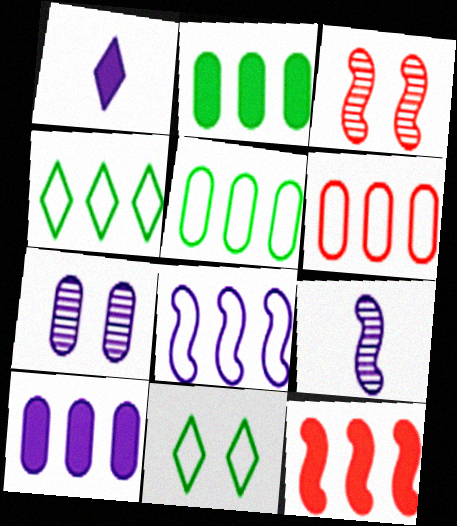[[1, 3, 5], 
[1, 7, 8], 
[4, 6, 8]]